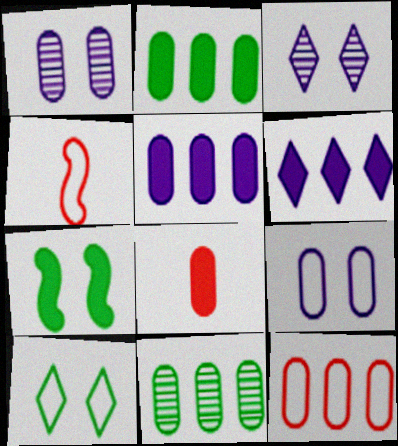[[2, 3, 4], 
[5, 11, 12], 
[6, 7, 8], 
[8, 9, 11]]